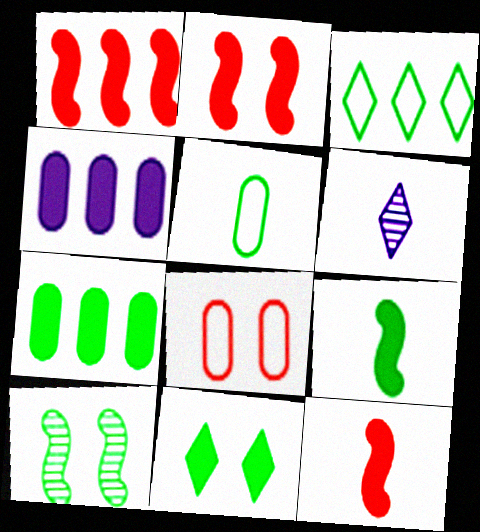[[1, 2, 12], 
[4, 11, 12], 
[5, 6, 12], 
[7, 9, 11]]